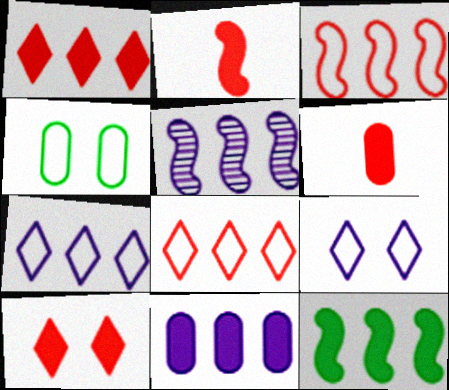[[1, 11, 12], 
[3, 5, 12], 
[5, 7, 11]]